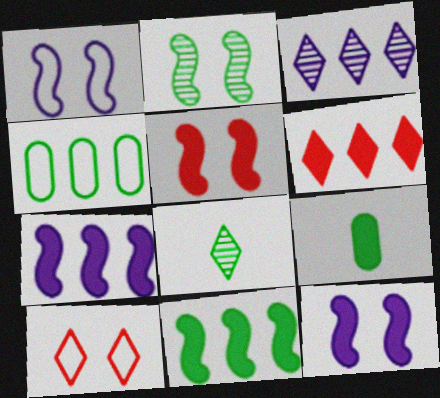[[1, 2, 5], 
[6, 9, 12]]